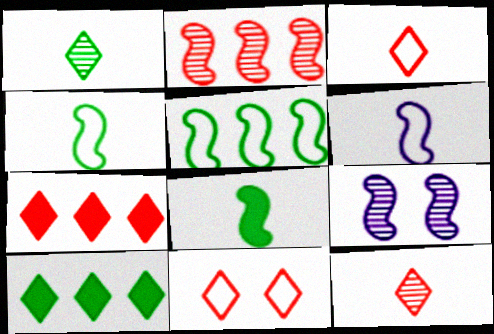[[7, 11, 12]]